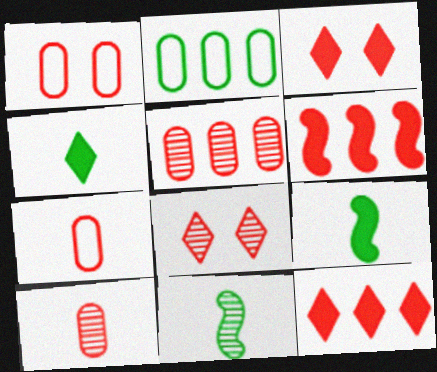[[6, 7, 8]]